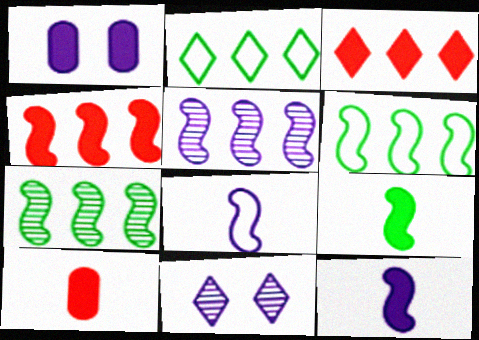[[1, 3, 9], 
[4, 5, 6], 
[6, 10, 11]]